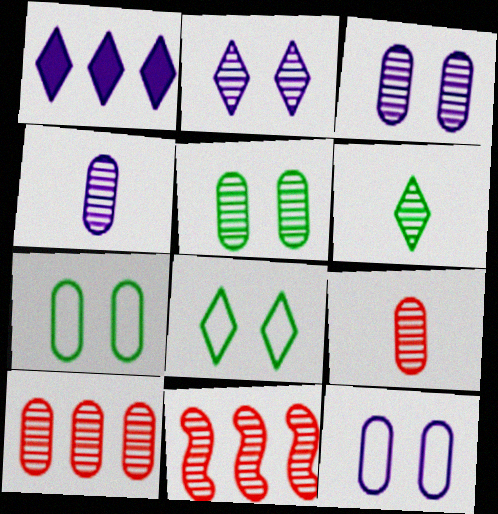[[3, 6, 11], 
[4, 5, 10]]